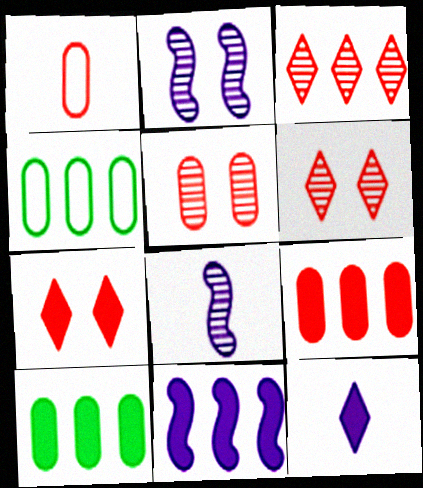[[1, 5, 9], 
[3, 4, 11], 
[4, 7, 8]]